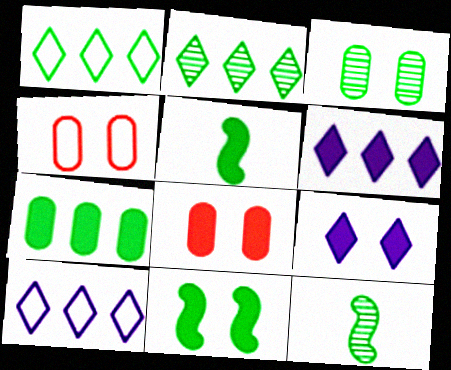[[1, 3, 5], 
[2, 3, 12], 
[4, 6, 12], 
[5, 6, 8], 
[8, 9, 11], 
[8, 10, 12]]